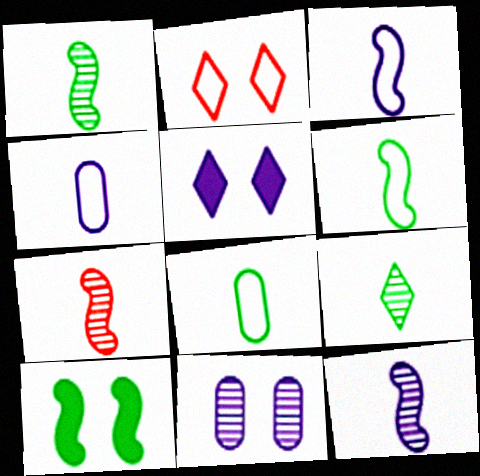[[1, 7, 12], 
[2, 10, 11]]